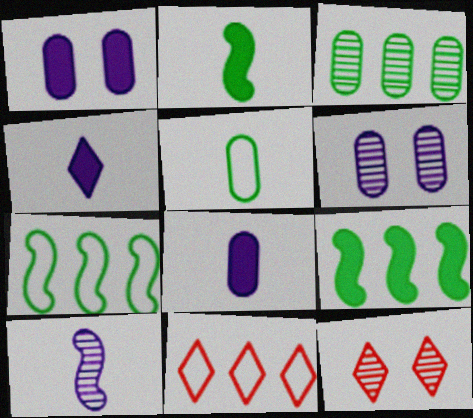[[2, 6, 11], 
[3, 10, 12], 
[7, 8, 12]]